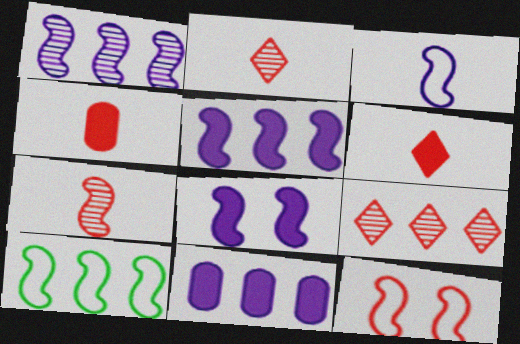[[1, 3, 8], 
[3, 10, 12], 
[4, 9, 12], 
[7, 8, 10], 
[9, 10, 11]]